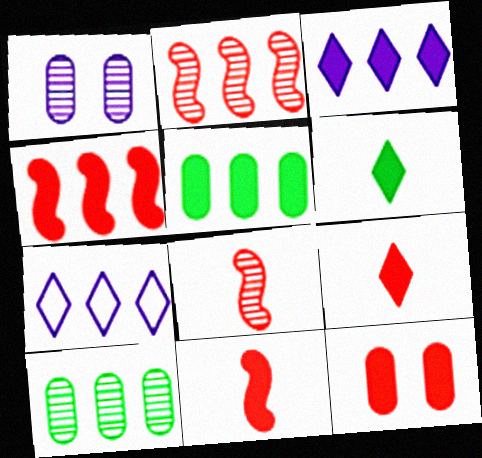[[2, 5, 7], 
[3, 4, 5], 
[4, 7, 10], 
[4, 9, 12]]